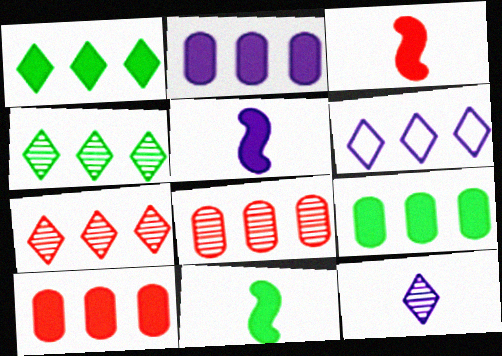[[1, 6, 7], 
[2, 9, 10], 
[3, 5, 11]]